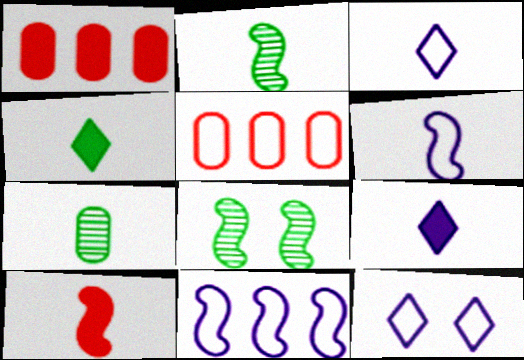[[1, 2, 12], 
[1, 3, 8], 
[2, 6, 10], 
[3, 7, 10], 
[5, 8, 9], 
[8, 10, 11]]